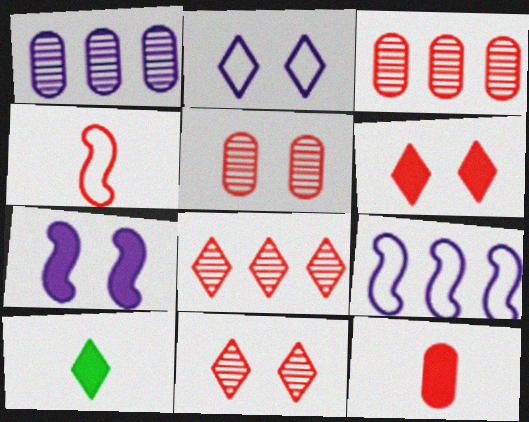[[2, 8, 10], 
[3, 4, 6], 
[5, 9, 10]]